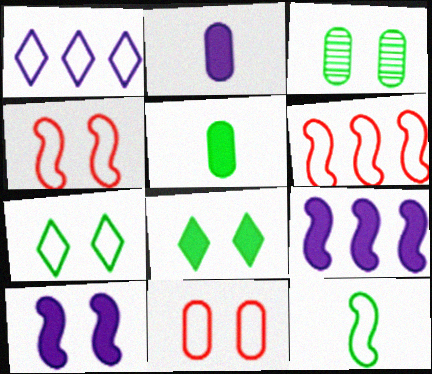[[1, 11, 12]]